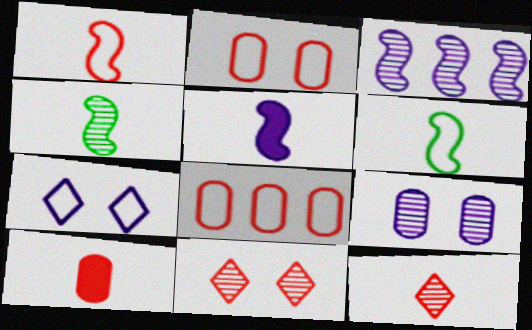[[1, 4, 5], 
[1, 10, 12], 
[6, 7, 8]]